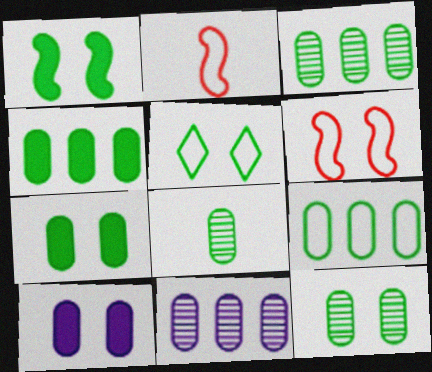[[1, 5, 12], 
[3, 4, 9], 
[3, 8, 12], 
[7, 8, 9]]